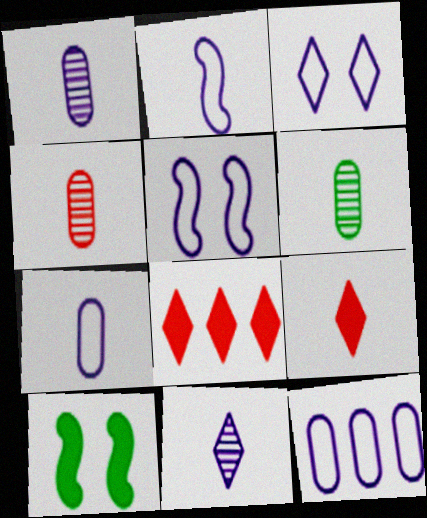[[1, 4, 6], 
[2, 3, 12], 
[2, 6, 9], 
[5, 6, 8]]